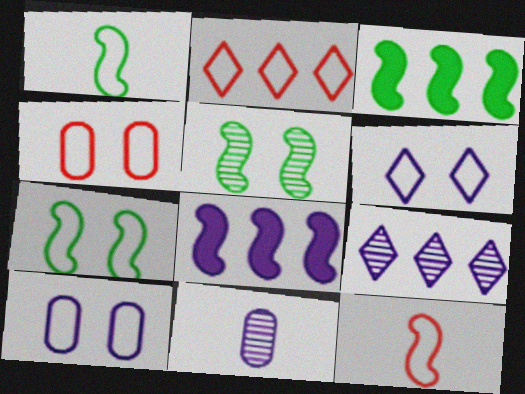[[1, 2, 10], 
[1, 3, 5], 
[2, 4, 12], 
[4, 6, 7], 
[5, 8, 12], 
[6, 8, 11]]